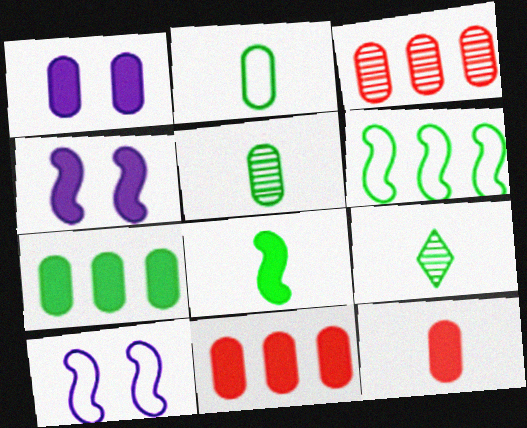[[1, 2, 3], 
[1, 7, 12], 
[2, 8, 9], 
[9, 10, 11]]